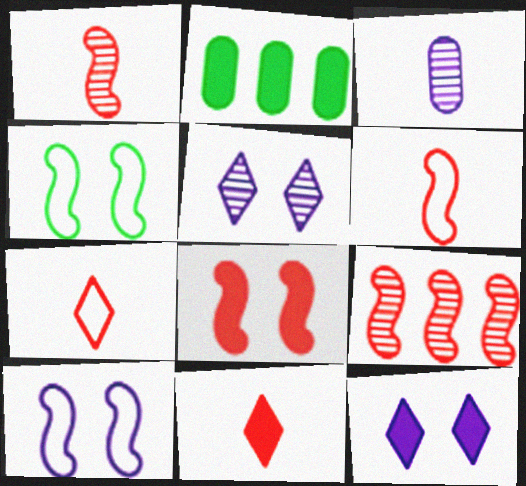[[2, 5, 6], 
[6, 8, 9]]